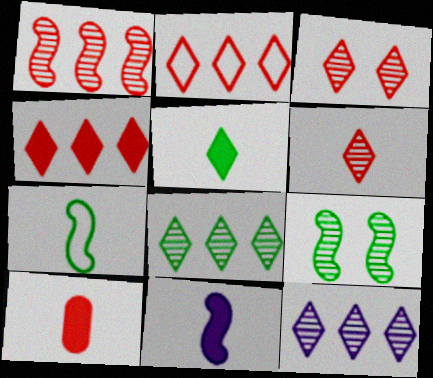[[5, 10, 11]]